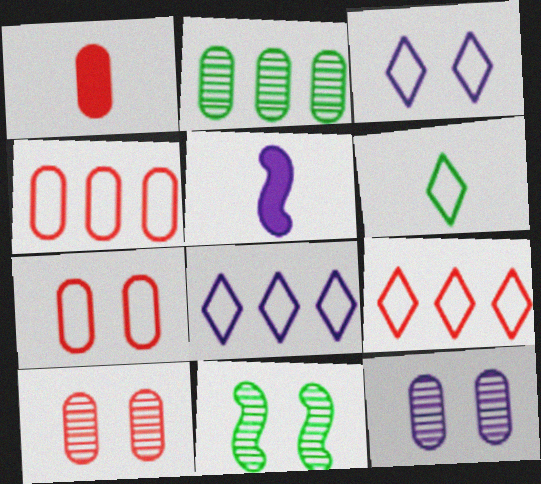[[1, 4, 10], 
[1, 8, 11], 
[3, 6, 9], 
[5, 8, 12]]